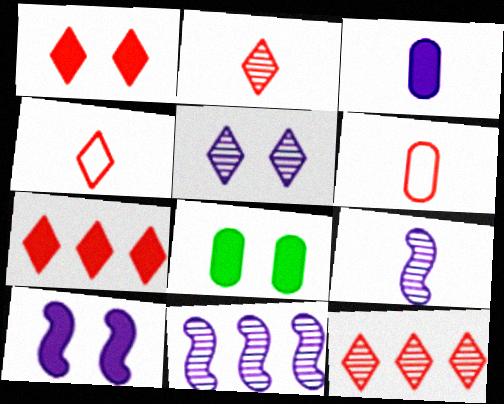[[1, 4, 12], 
[1, 8, 10], 
[4, 8, 11]]